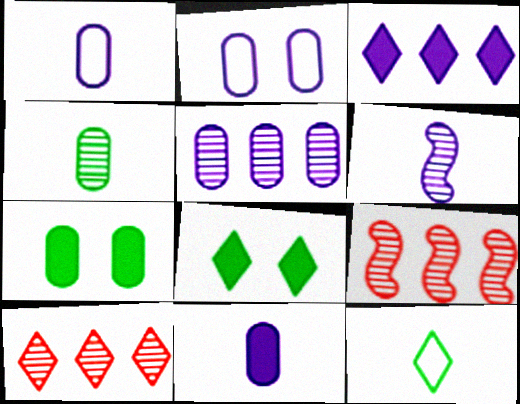[[1, 8, 9], 
[2, 3, 6], 
[2, 5, 11]]